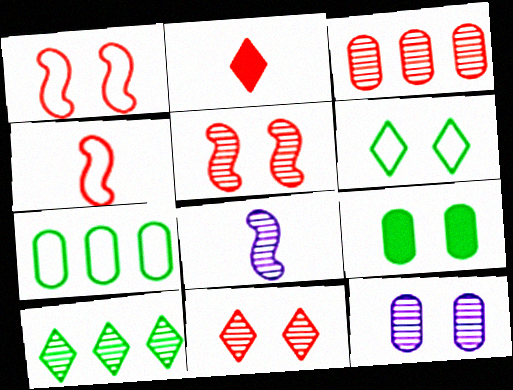[[1, 2, 3]]